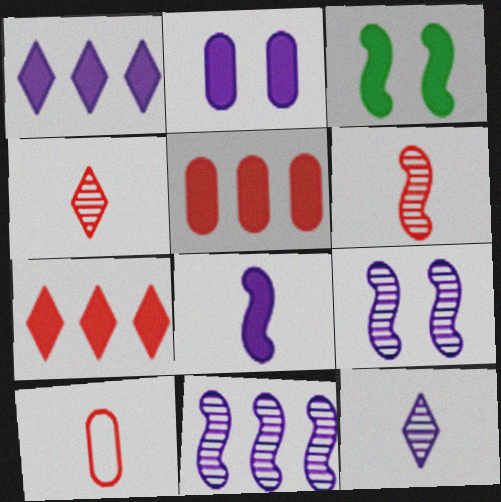[[1, 2, 8]]